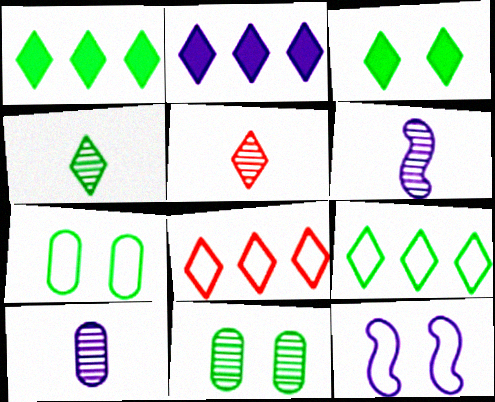[[2, 10, 12], 
[3, 4, 9]]